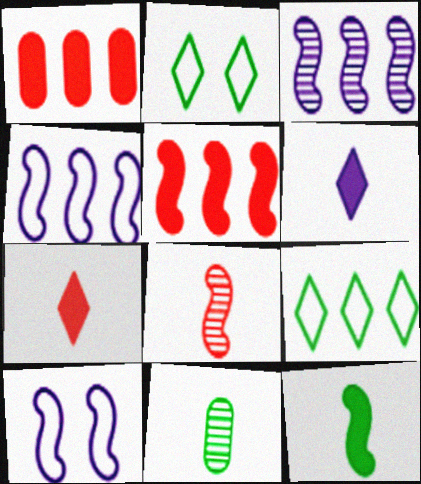[[1, 3, 9]]